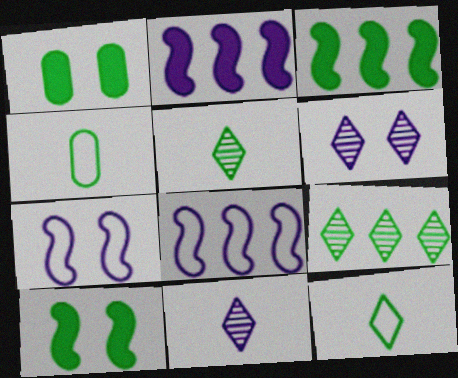[[4, 9, 10]]